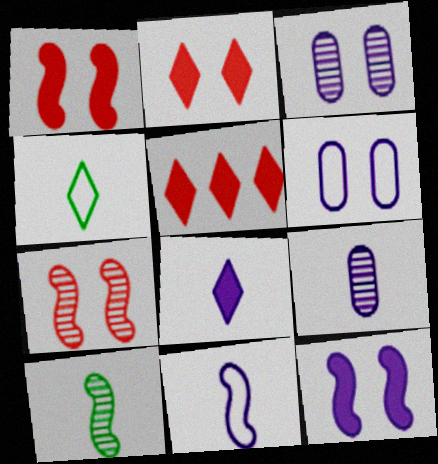[[5, 6, 10], 
[8, 9, 11]]